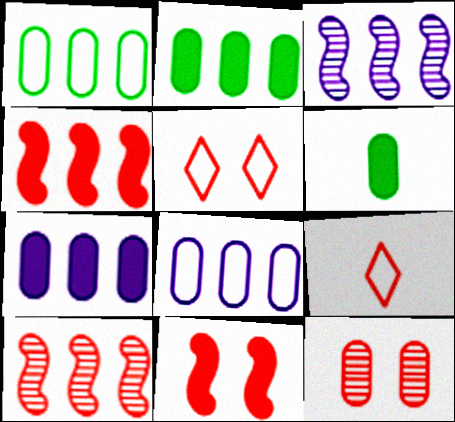[[3, 5, 6], 
[4, 9, 12], 
[5, 11, 12], 
[6, 8, 12]]